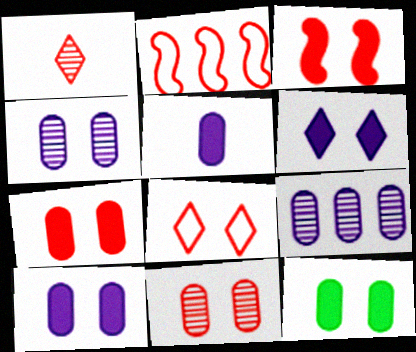[[1, 2, 7], 
[3, 6, 12], 
[3, 8, 11], 
[7, 10, 12]]